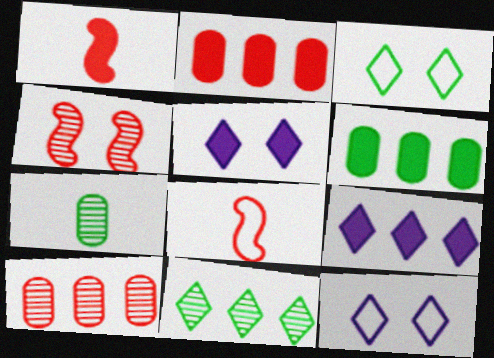[[1, 5, 6]]